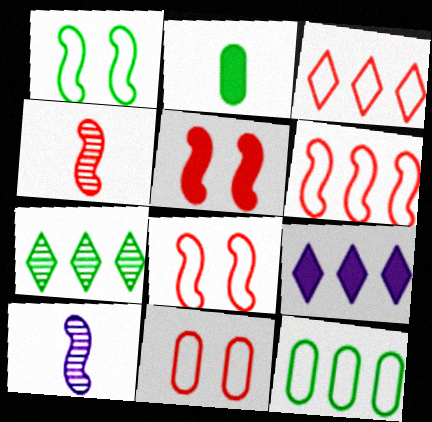[[1, 2, 7], 
[2, 5, 9], 
[3, 7, 9], 
[4, 5, 6]]